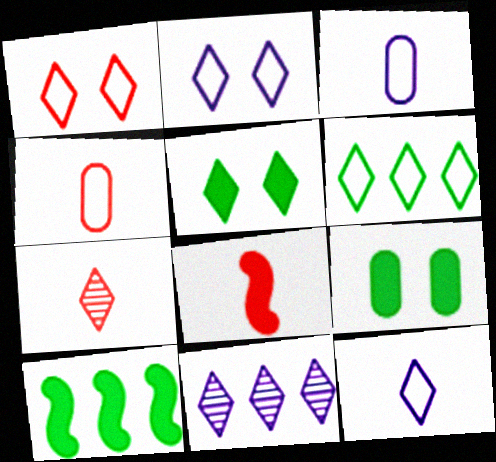[[1, 6, 12], 
[4, 7, 8]]